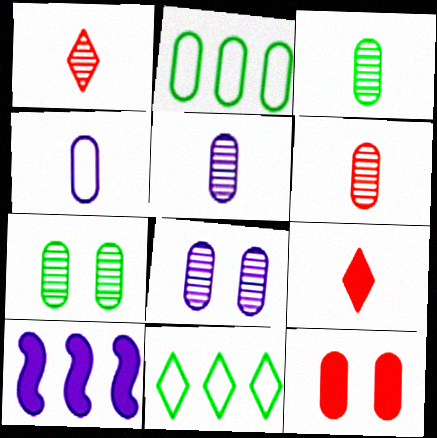[[2, 5, 12], 
[3, 5, 6]]